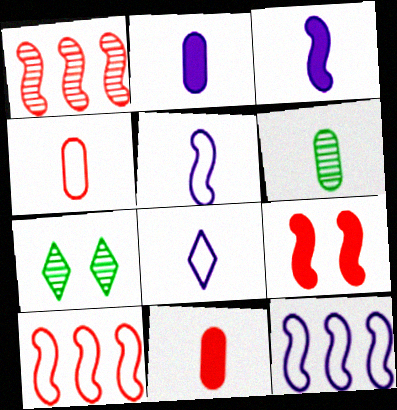[[2, 4, 6], 
[2, 7, 10], 
[7, 11, 12]]